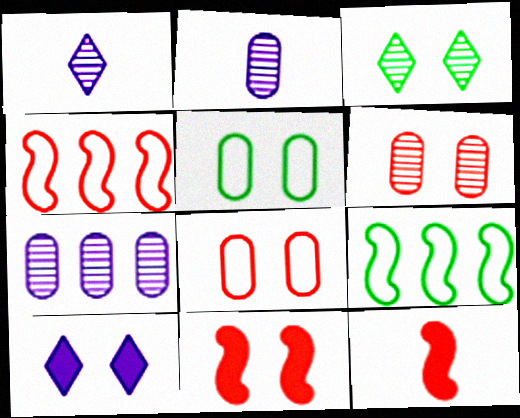[]